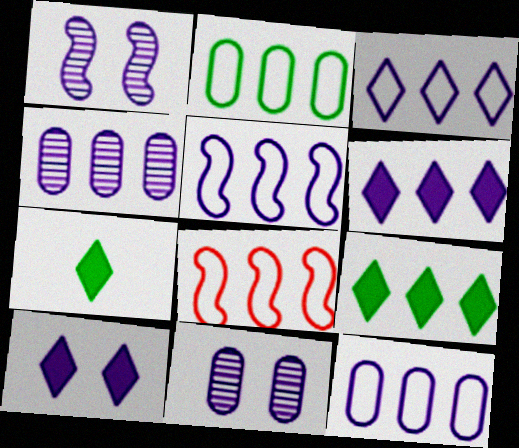[[2, 3, 8], 
[3, 5, 12], 
[4, 5, 6], 
[4, 8, 9], 
[7, 8, 11]]